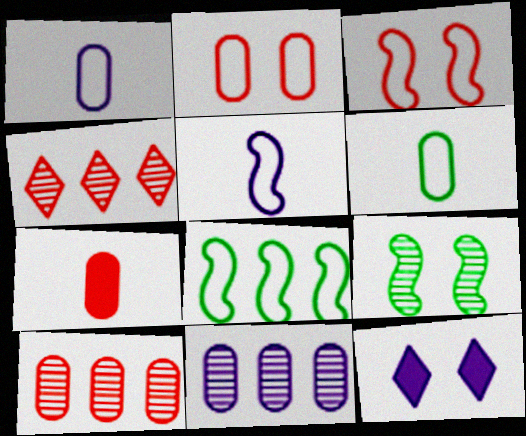[[2, 7, 10], 
[2, 9, 12], 
[3, 4, 7], 
[3, 5, 8], 
[5, 11, 12]]